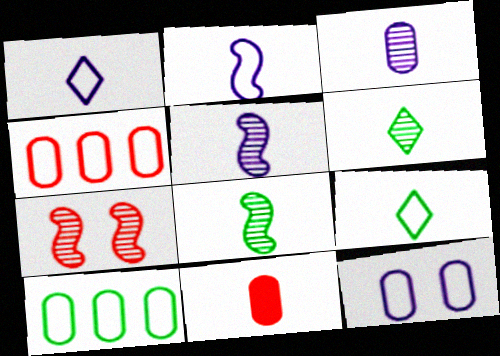[[1, 8, 11], 
[2, 6, 11], 
[5, 9, 11]]